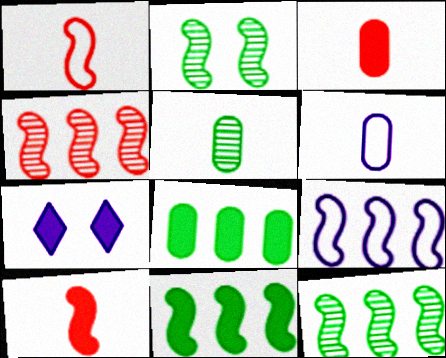[[2, 9, 10], 
[3, 5, 6], 
[3, 7, 11], 
[4, 9, 11], 
[7, 8, 10]]